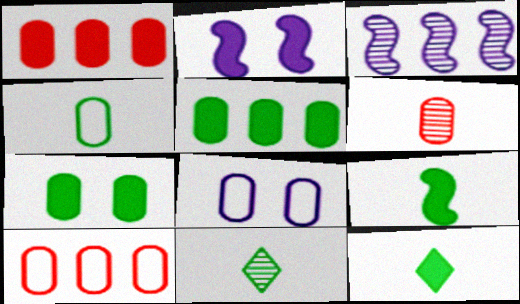[[1, 2, 12], 
[2, 10, 11], 
[4, 8, 10], 
[4, 9, 11], 
[5, 6, 8]]